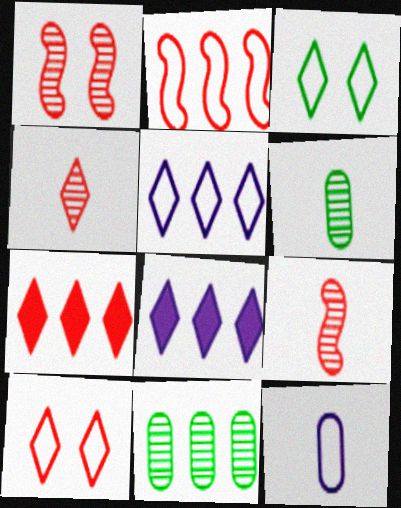[[2, 3, 12], 
[2, 8, 11], 
[3, 4, 8], 
[4, 7, 10]]